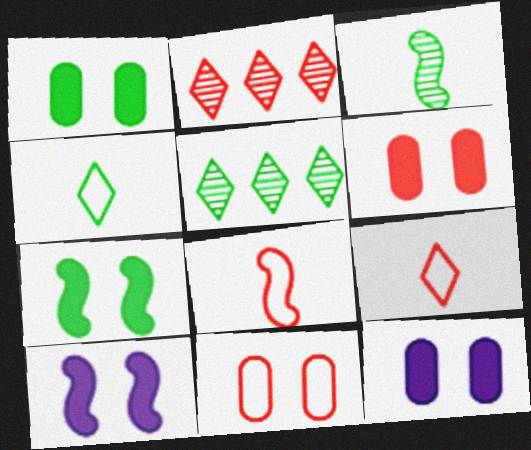[[1, 6, 12], 
[2, 6, 8], 
[5, 8, 12]]